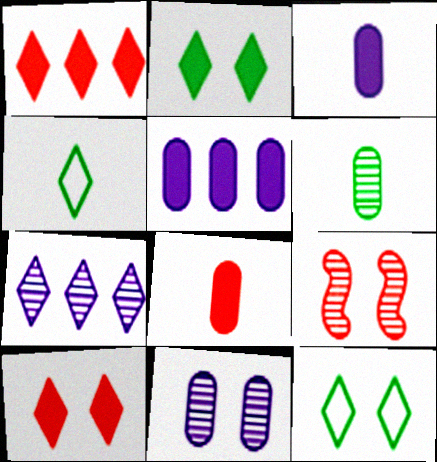[[4, 5, 9], 
[4, 7, 10], 
[6, 7, 9]]